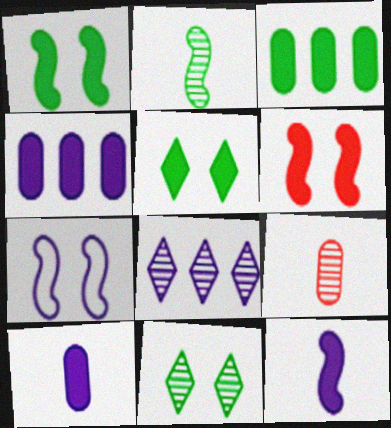[[7, 8, 10]]